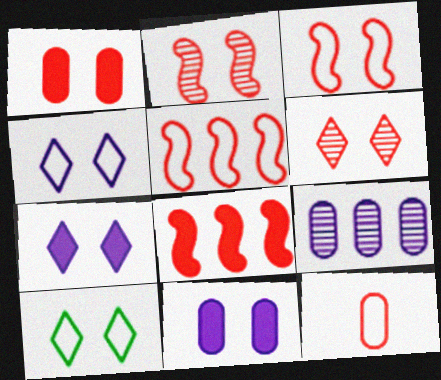[[1, 3, 6], 
[2, 10, 11], 
[6, 7, 10], 
[6, 8, 12]]